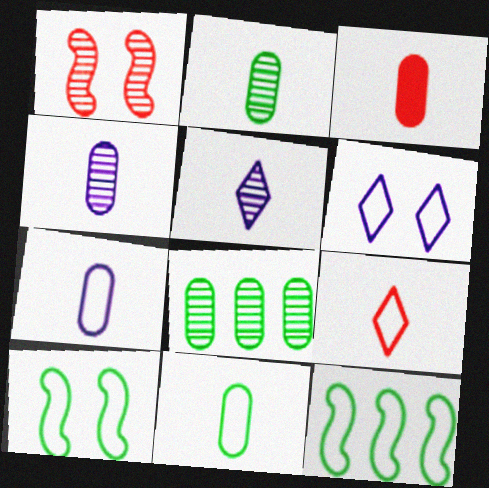[[1, 5, 8], 
[2, 3, 7], 
[3, 4, 11]]